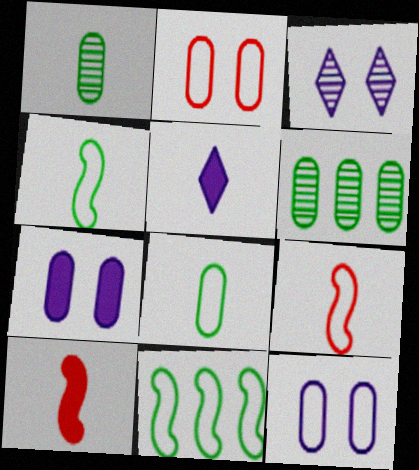[[1, 5, 9]]